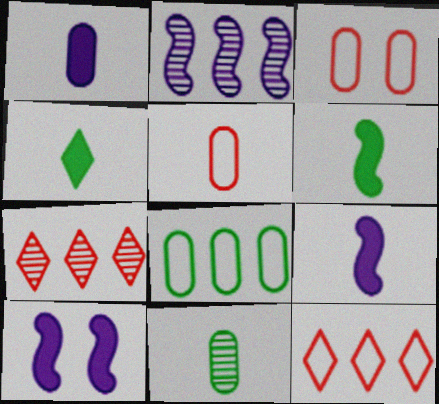[[1, 5, 11], 
[2, 3, 4], 
[10, 11, 12]]